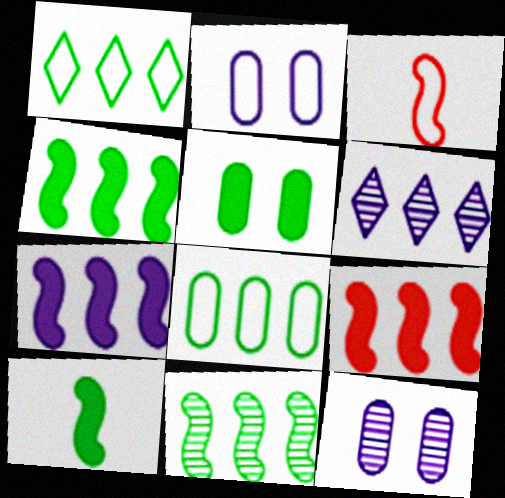[[1, 2, 3], 
[3, 5, 6], 
[4, 7, 9], 
[6, 8, 9]]